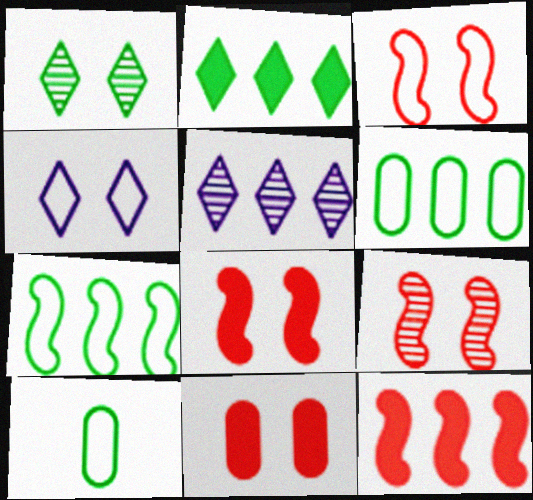[[3, 8, 9], 
[5, 6, 12], 
[5, 8, 10]]